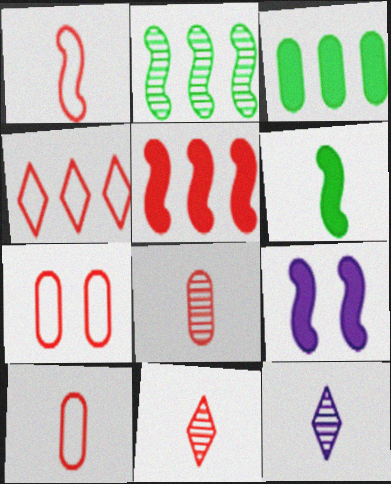[[1, 2, 9], 
[1, 4, 7], 
[5, 6, 9], 
[5, 7, 11], 
[6, 10, 12]]